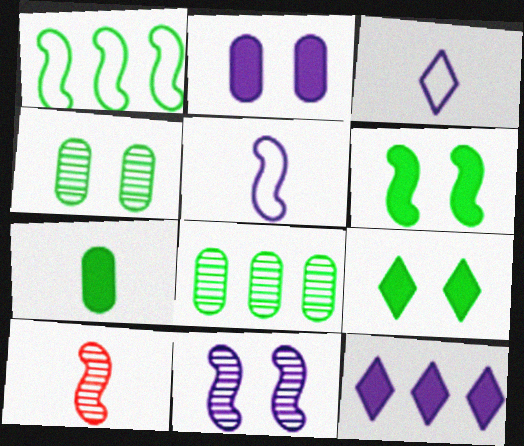[[3, 7, 10]]